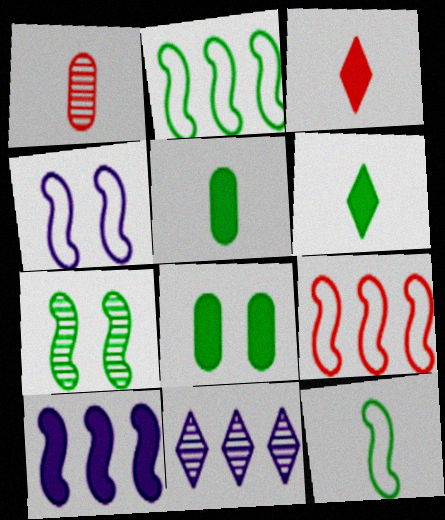[[1, 7, 11], 
[3, 8, 10], 
[4, 9, 12]]